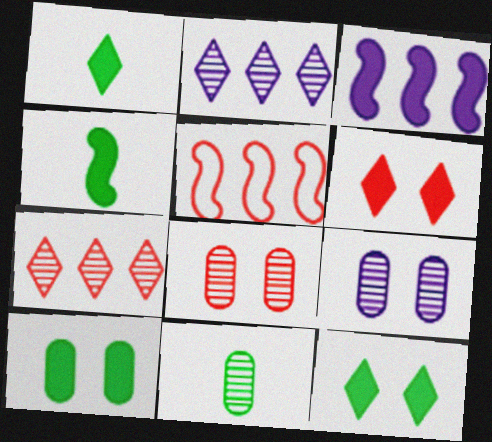[[1, 5, 9]]